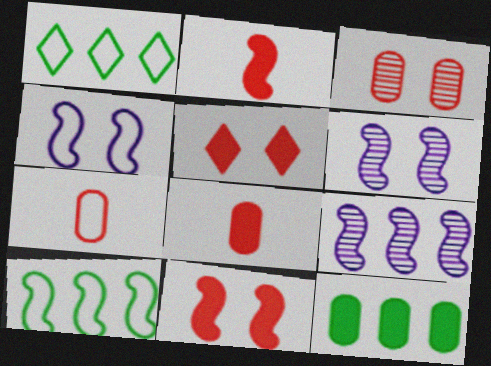[[1, 4, 7], 
[1, 6, 8], 
[2, 6, 10]]